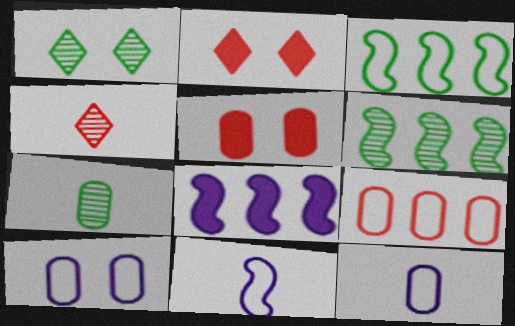[[1, 6, 7], 
[2, 6, 12]]